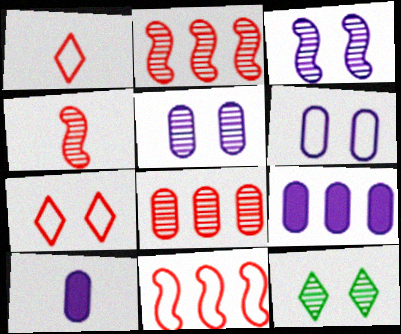[[10, 11, 12]]